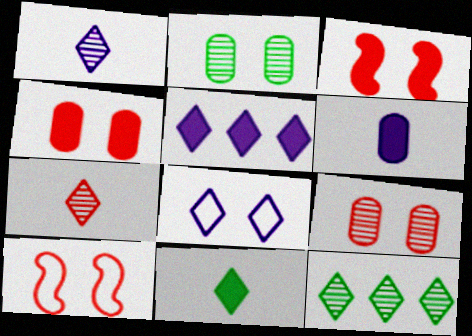[[1, 5, 8], 
[2, 3, 8], 
[6, 10, 12]]